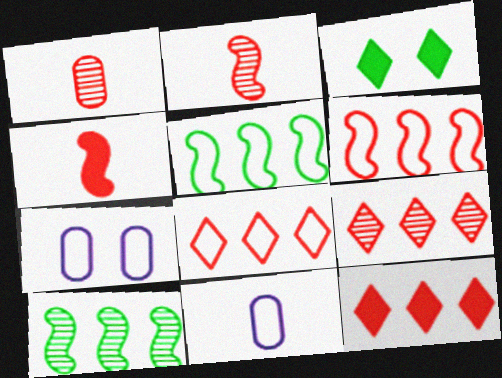[[8, 9, 12]]